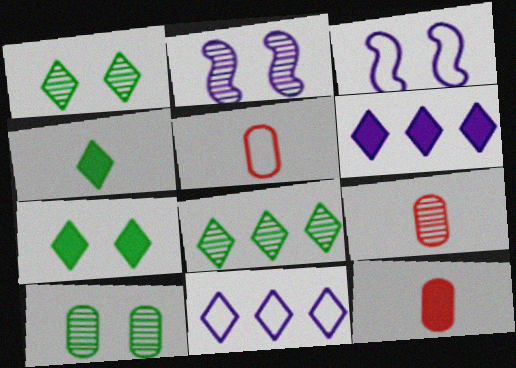[[2, 8, 9], 
[3, 8, 12], 
[5, 9, 12]]